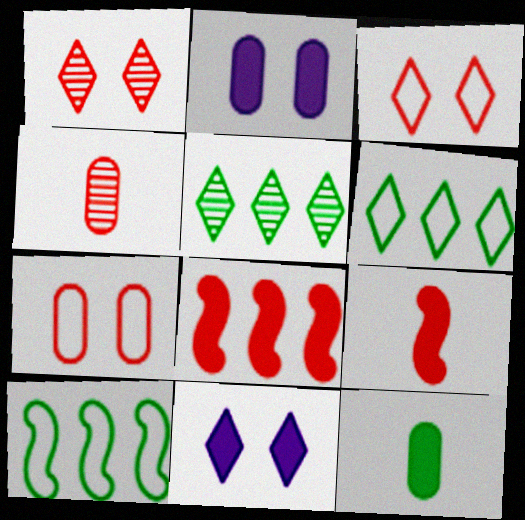[[3, 4, 8], 
[4, 10, 11], 
[8, 11, 12]]